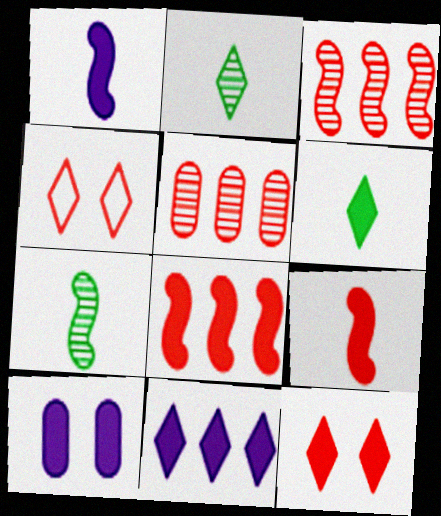[[1, 10, 11], 
[2, 4, 11], 
[4, 5, 9], 
[6, 8, 10], 
[6, 11, 12]]